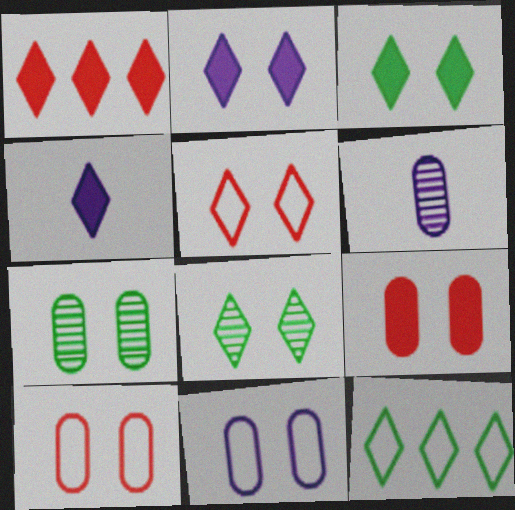[[1, 3, 4], 
[2, 5, 8], 
[7, 9, 11]]